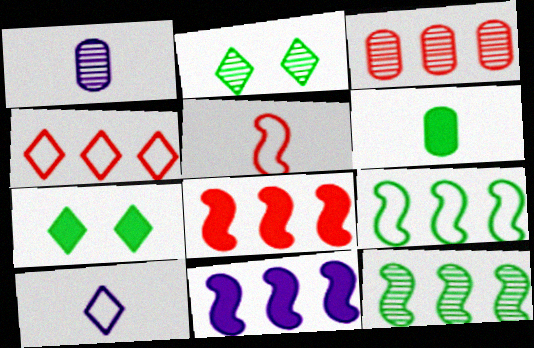[[2, 6, 9], 
[3, 4, 8]]